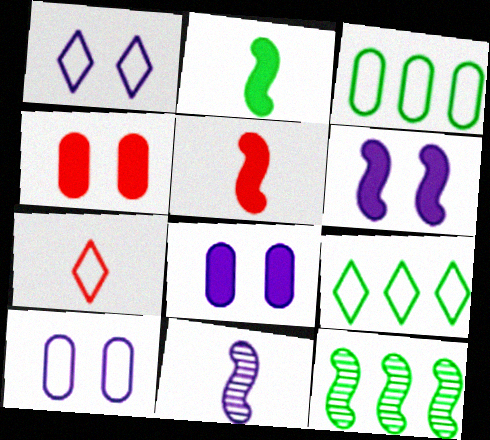[[1, 7, 9], 
[4, 9, 11], 
[7, 8, 12]]